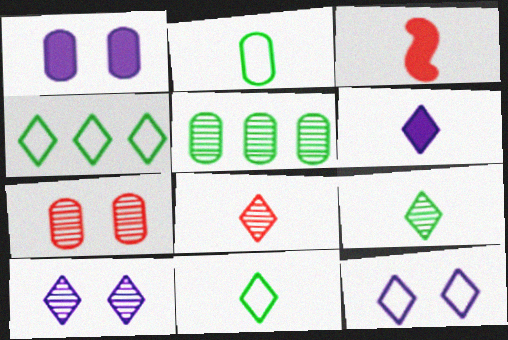[[3, 5, 12], 
[6, 8, 11]]